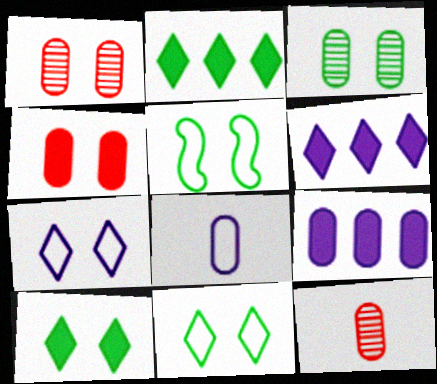[[3, 5, 10], 
[5, 6, 12]]